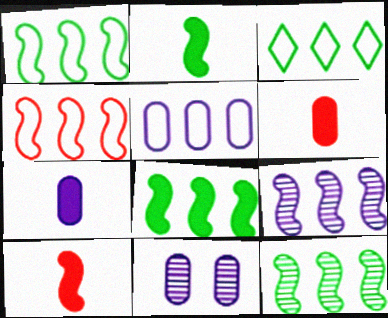[[1, 8, 12], 
[3, 4, 5], 
[3, 10, 11], 
[4, 8, 9], 
[5, 7, 11]]